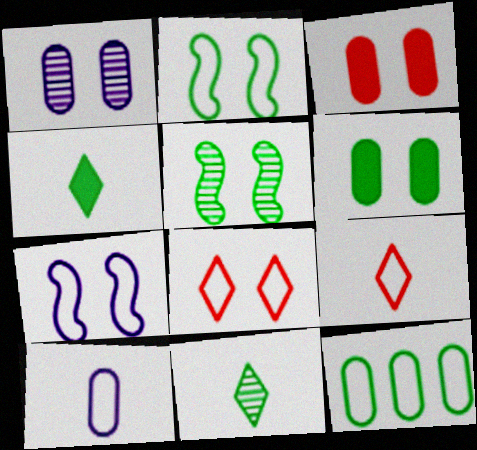[[4, 5, 12], 
[7, 9, 12]]